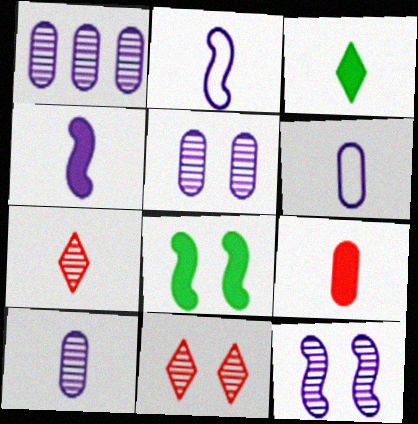[[1, 5, 10], 
[3, 4, 9]]